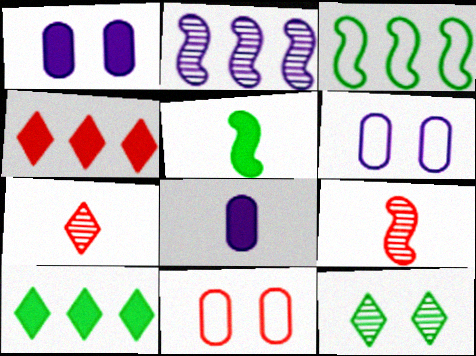[[1, 3, 7], 
[1, 4, 5], 
[4, 9, 11], 
[6, 9, 10]]